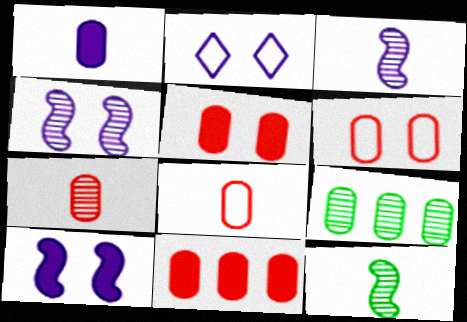[[1, 6, 9], 
[2, 11, 12], 
[6, 7, 11]]